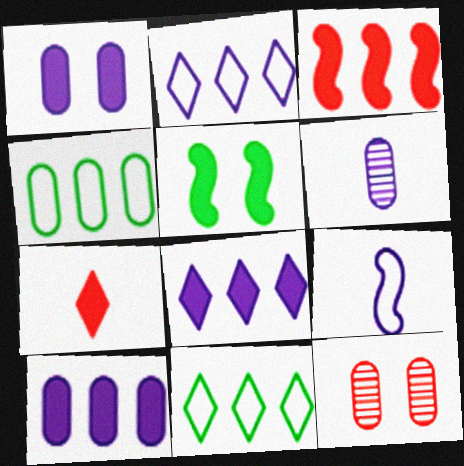[[5, 7, 10]]